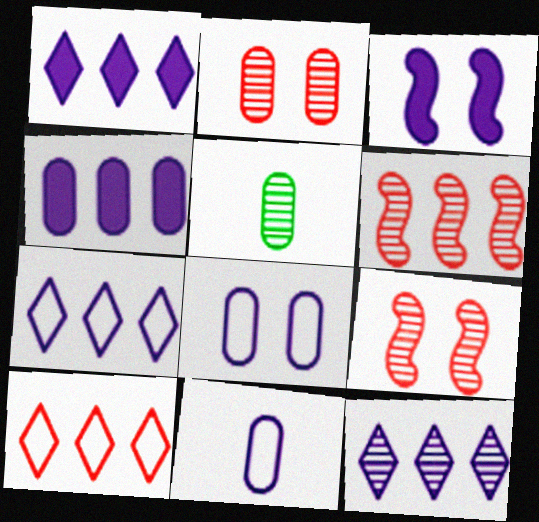[[1, 7, 12], 
[3, 5, 10], 
[3, 11, 12], 
[5, 9, 12]]